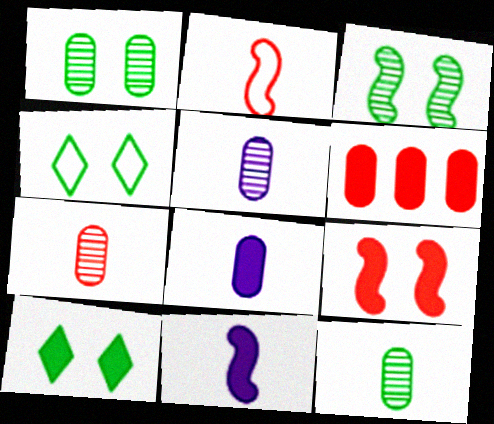[[5, 7, 12], 
[6, 10, 11]]